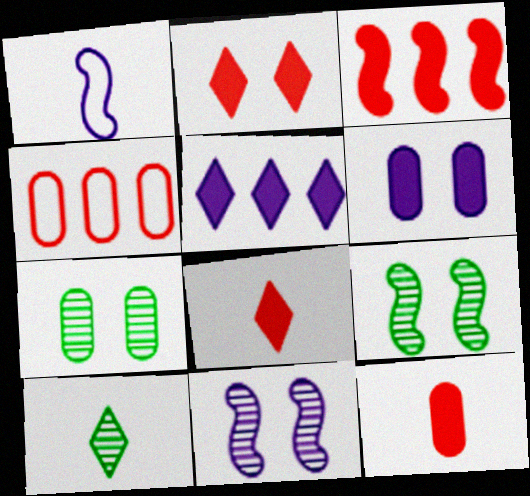[[1, 3, 9], 
[1, 10, 12], 
[2, 3, 12]]